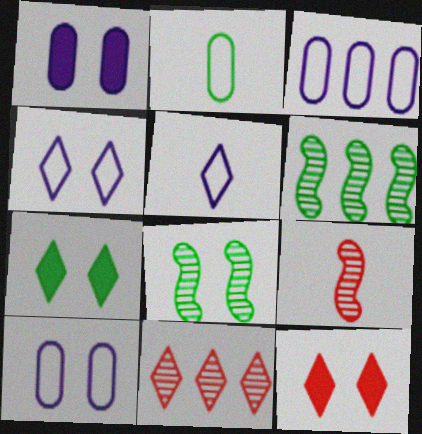[[2, 6, 7], 
[3, 7, 9], 
[5, 7, 11], 
[8, 10, 12]]